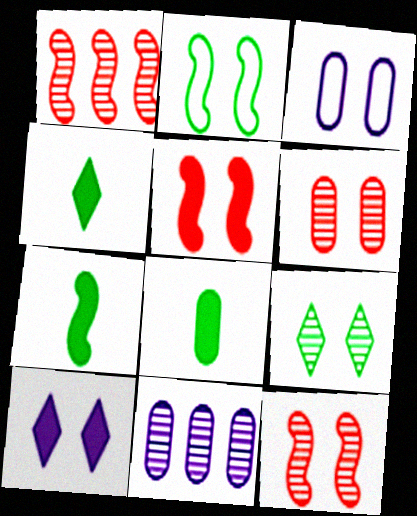[[1, 3, 4], 
[2, 6, 10], 
[3, 5, 9], 
[4, 7, 8]]